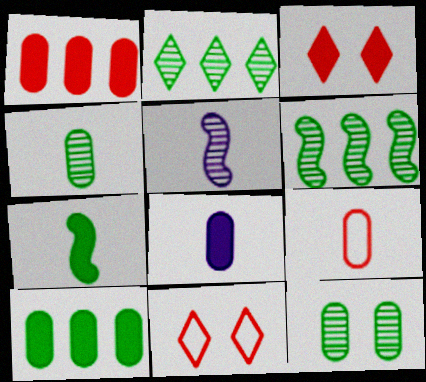[[4, 8, 9], 
[5, 10, 11], 
[6, 8, 11]]